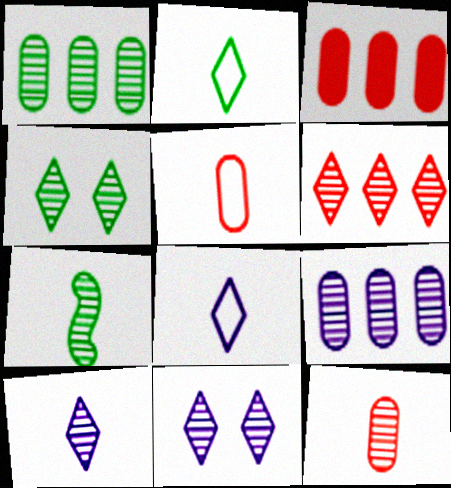[[1, 4, 7], 
[4, 6, 10], 
[7, 10, 12]]